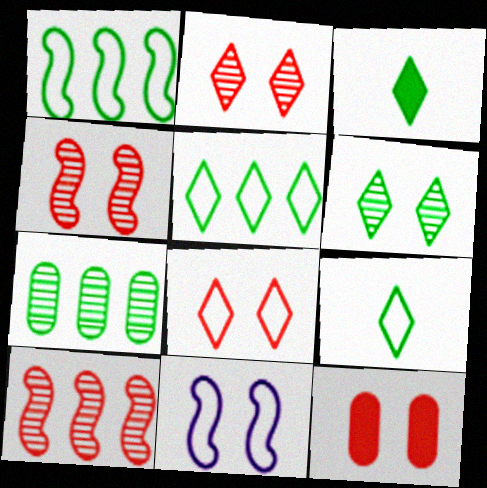[[3, 5, 6], 
[4, 8, 12], 
[6, 11, 12]]